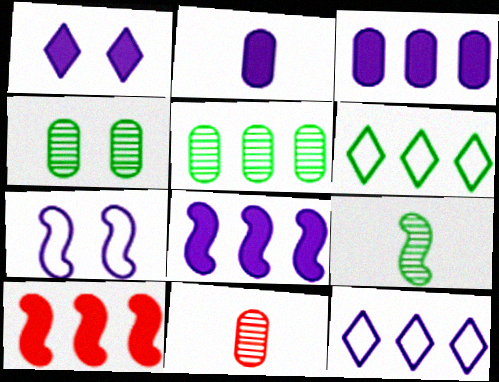[[1, 2, 8], 
[5, 10, 12], 
[7, 9, 10]]